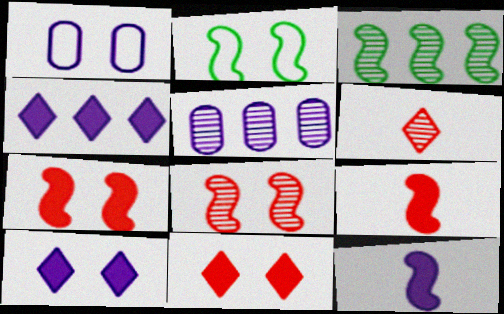[]